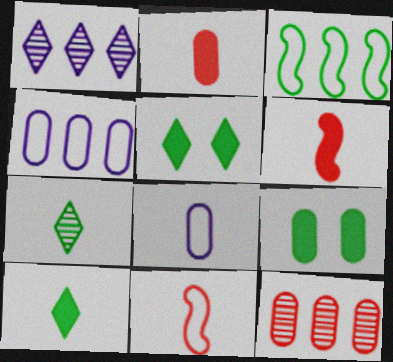[[1, 9, 11], 
[3, 7, 9], 
[6, 7, 8], 
[8, 9, 12]]